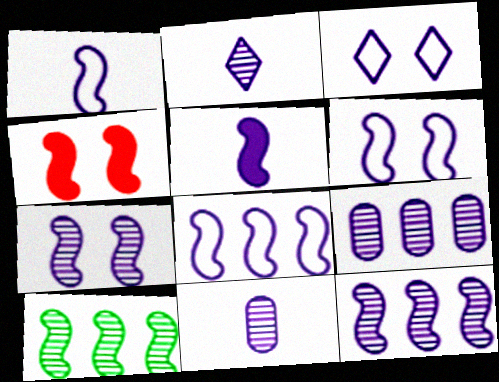[[1, 4, 10], 
[1, 6, 8], 
[2, 7, 9], 
[3, 5, 9], 
[5, 6, 12], 
[5, 7, 8]]